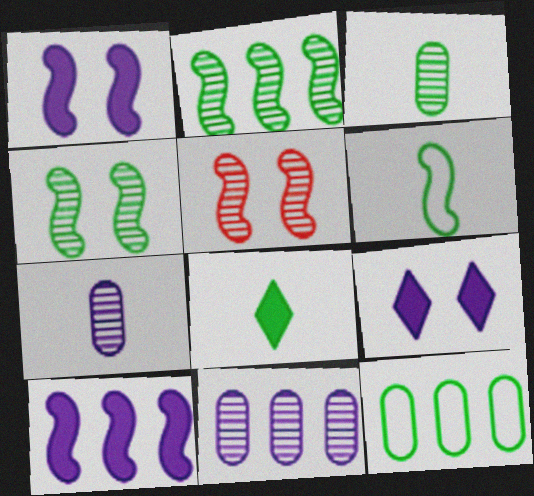[[3, 6, 8], 
[4, 8, 12], 
[5, 6, 10]]